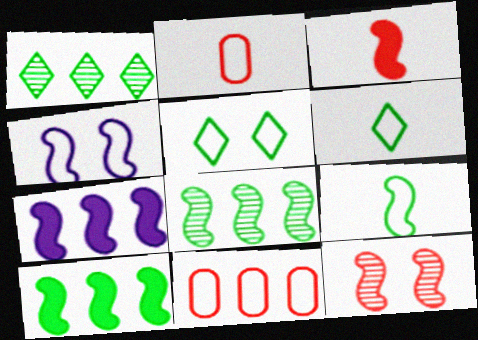[[1, 7, 11], 
[3, 4, 8], 
[4, 6, 11], 
[7, 9, 12]]